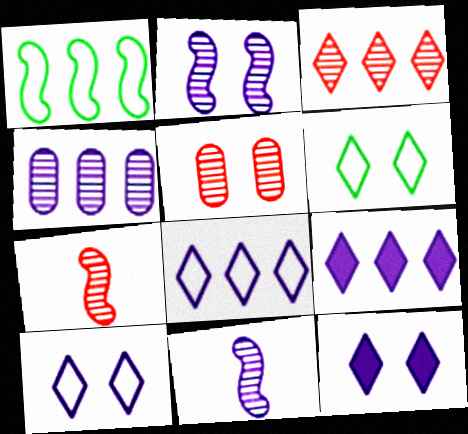[[3, 5, 7]]